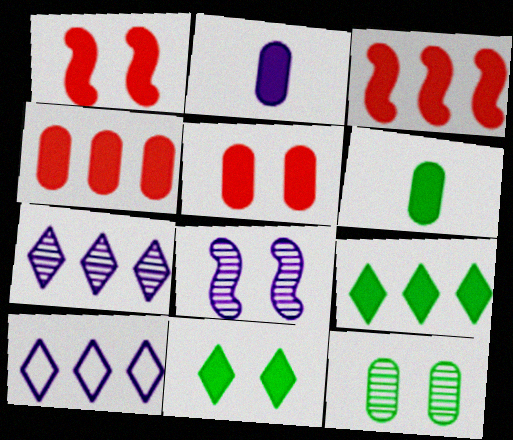[[1, 2, 9], 
[2, 3, 11], 
[2, 8, 10]]